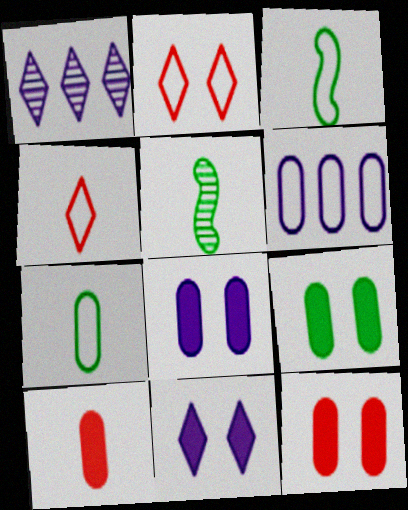[[1, 3, 12], 
[2, 3, 6], 
[8, 9, 12]]